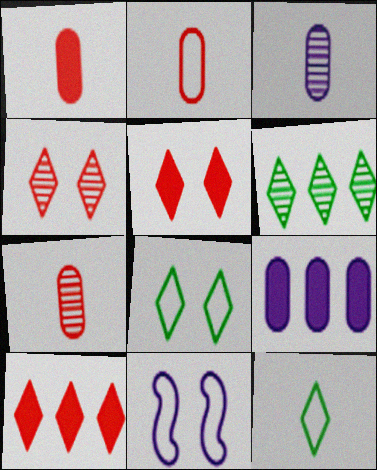[[1, 2, 7], 
[1, 6, 11]]